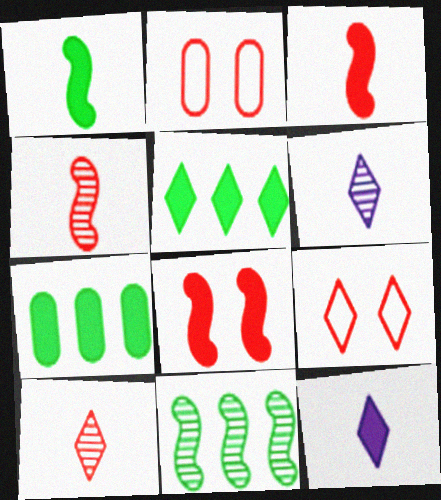[[2, 11, 12], 
[5, 6, 9], 
[7, 8, 12]]